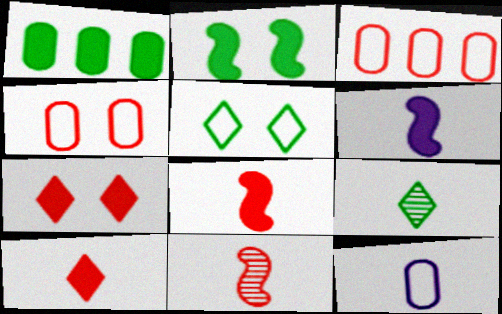[[1, 6, 7], 
[3, 7, 11], 
[8, 9, 12]]